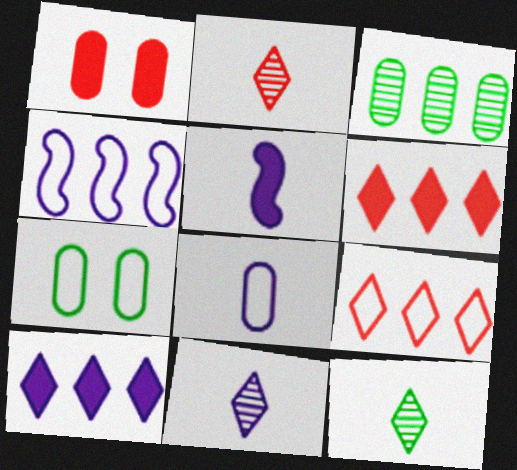[[1, 3, 8], 
[1, 4, 12], 
[2, 11, 12], 
[3, 4, 6], 
[5, 8, 11]]